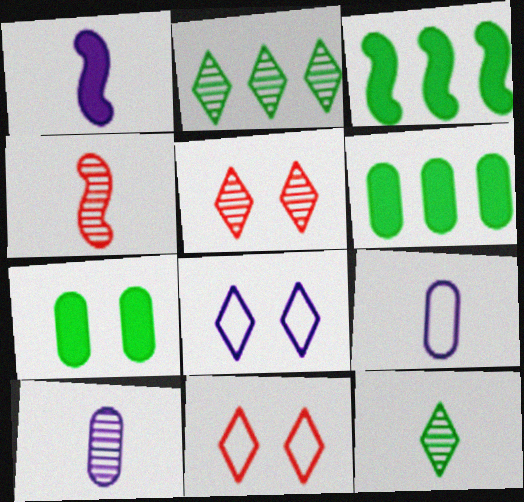[[3, 5, 9], 
[3, 10, 11], 
[4, 6, 8], 
[4, 10, 12]]